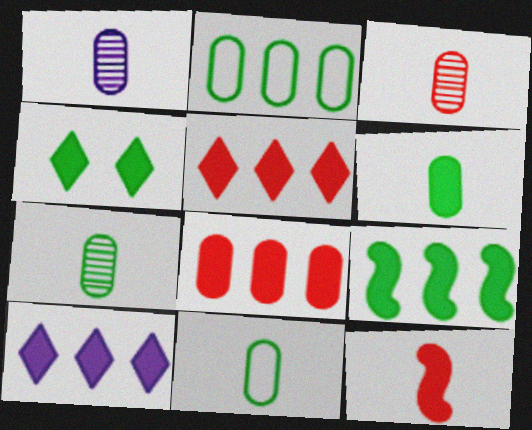[[1, 3, 7], 
[4, 6, 9], 
[6, 7, 11], 
[8, 9, 10]]